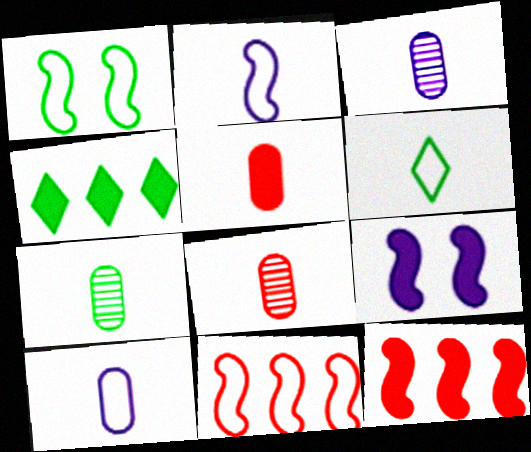[[1, 2, 11], 
[1, 4, 7], 
[3, 7, 8], 
[4, 5, 9], 
[5, 7, 10]]